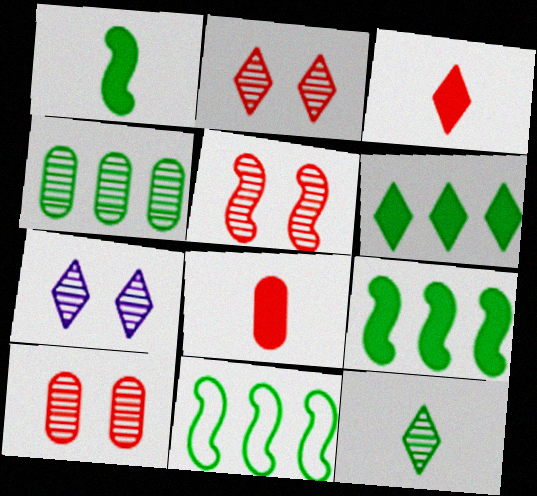[[2, 5, 10], 
[4, 6, 11], 
[7, 8, 11]]